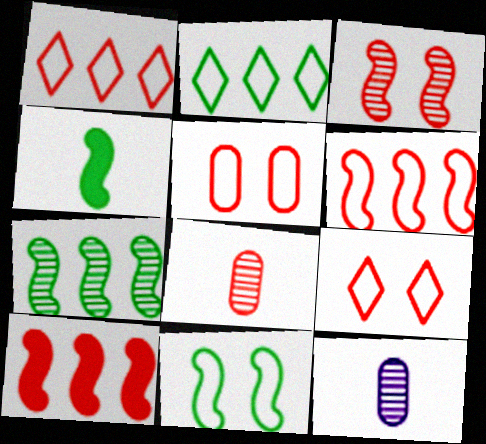[[4, 7, 11], 
[8, 9, 10]]